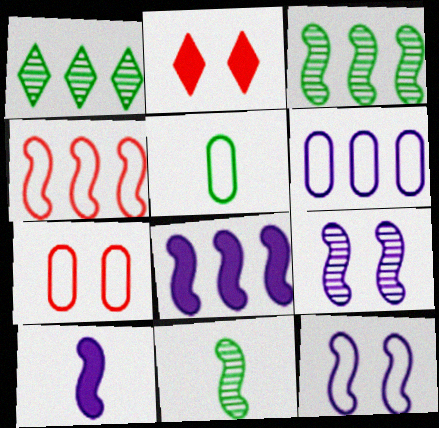[[1, 7, 10], 
[2, 6, 11], 
[3, 4, 8], 
[5, 6, 7]]